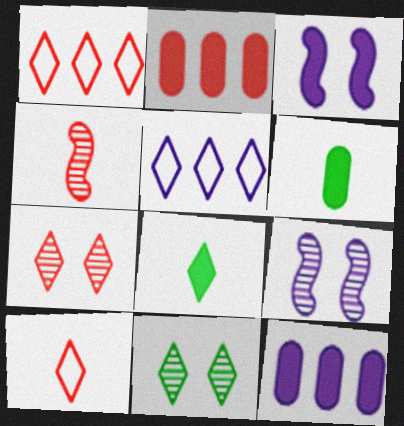[[1, 6, 9], 
[2, 3, 8], 
[5, 7, 8]]